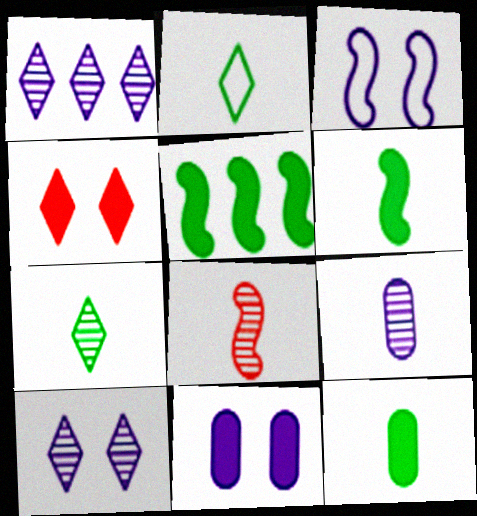[[1, 2, 4], 
[3, 5, 8], 
[3, 10, 11], 
[7, 8, 9]]